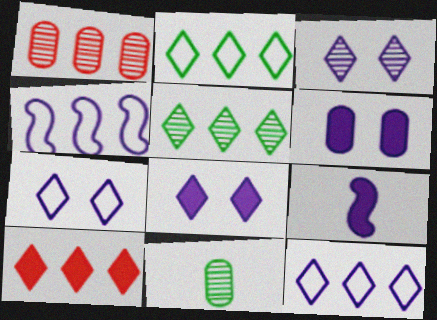[[3, 7, 8], 
[5, 10, 12]]